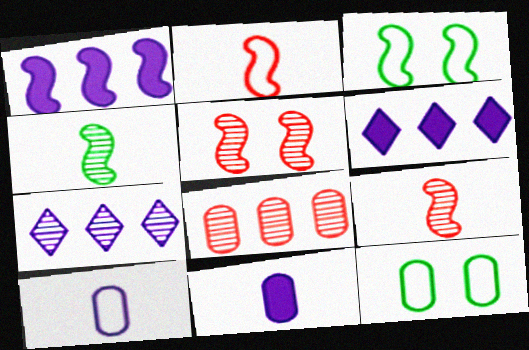[[1, 3, 9], 
[6, 9, 12], 
[8, 11, 12]]